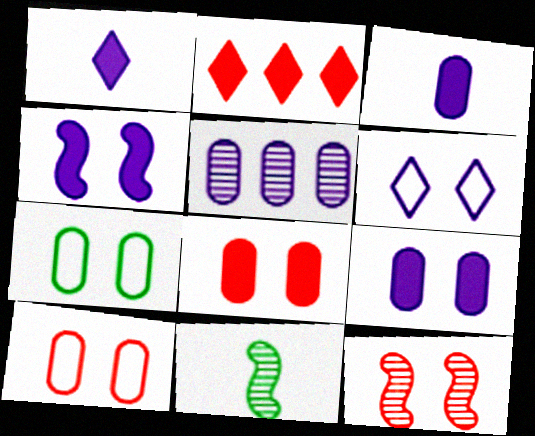[]